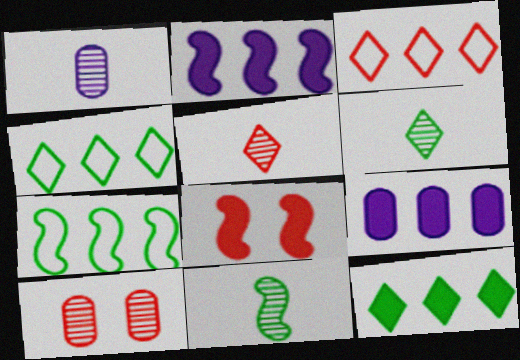[[1, 4, 8], 
[1, 5, 11]]